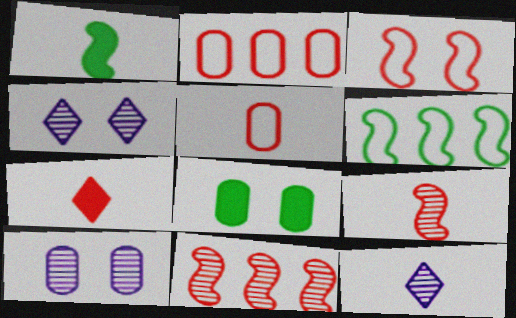[[1, 2, 4], 
[1, 5, 12], 
[3, 4, 8], 
[5, 7, 9], 
[6, 7, 10]]